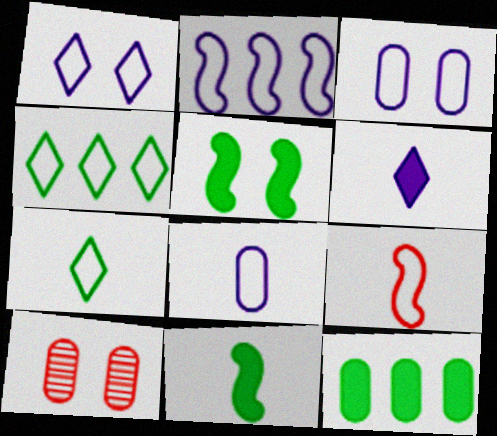[[1, 2, 8], 
[1, 5, 10], 
[3, 4, 9], 
[7, 8, 9], 
[8, 10, 12]]